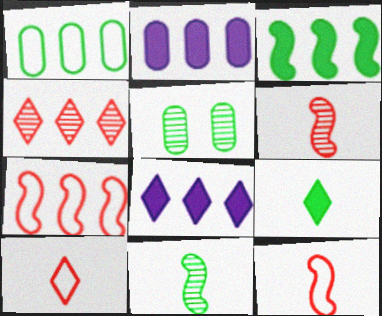[[5, 8, 12]]